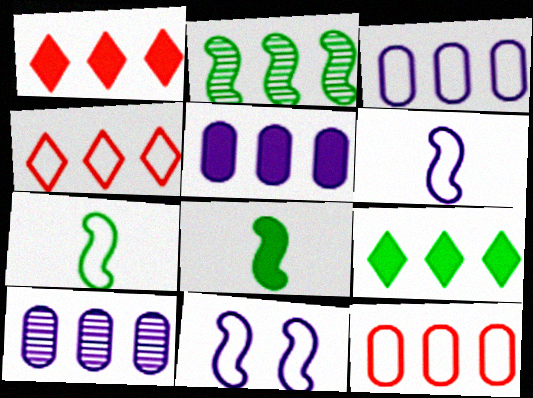[[1, 2, 3], 
[2, 4, 5], 
[3, 5, 10]]